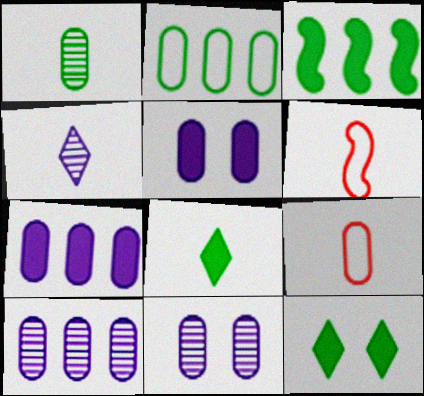[[6, 10, 12]]